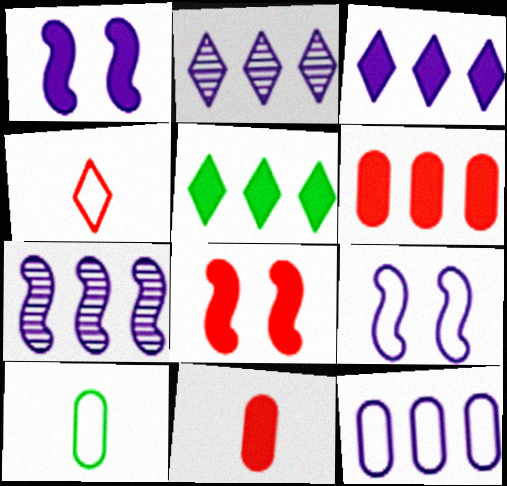[[1, 5, 11], 
[2, 8, 10], 
[3, 7, 12]]